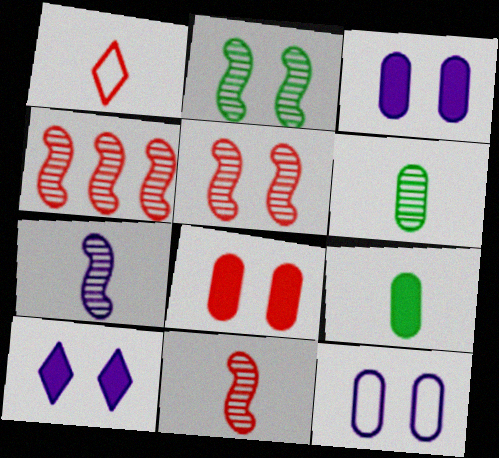[[1, 4, 8], 
[1, 7, 9], 
[2, 4, 7], 
[4, 5, 11]]